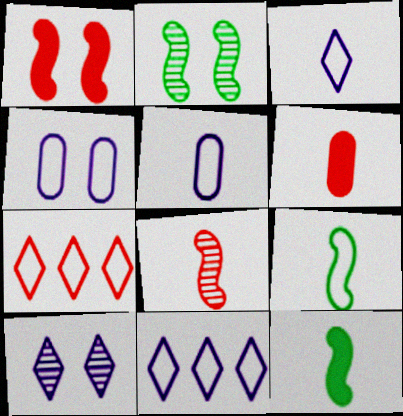[[2, 6, 11], 
[4, 7, 9]]